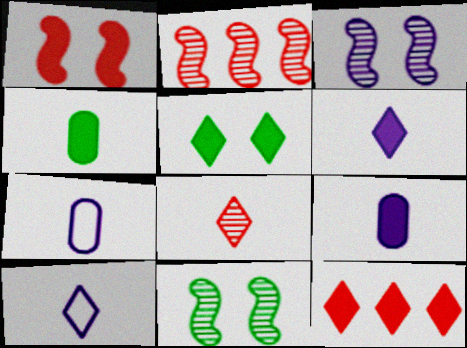[[2, 5, 7], 
[5, 6, 12], 
[7, 11, 12]]